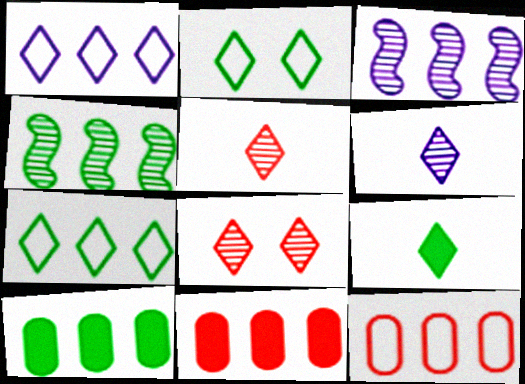[[1, 4, 11], 
[1, 8, 9], 
[3, 7, 11], 
[4, 7, 10]]